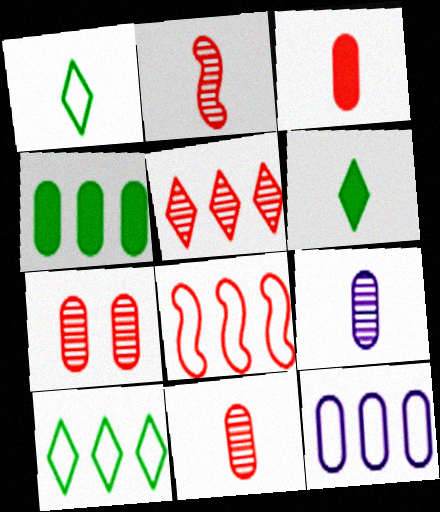[[2, 5, 7], 
[8, 10, 12]]